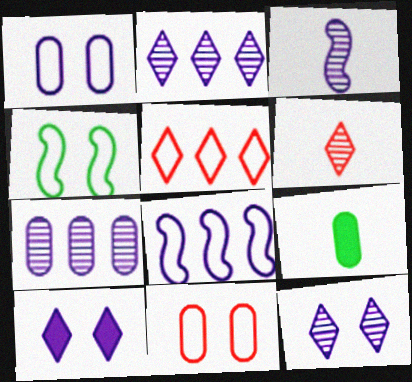[[3, 7, 12], 
[7, 9, 11]]